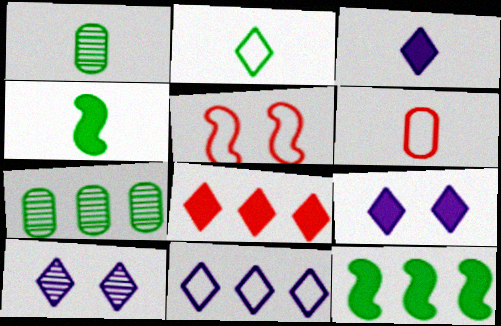[[1, 2, 4], 
[2, 8, 10], 
[3, 5, 7], 
[3, 10, 11], 
[6, 10, 12]]